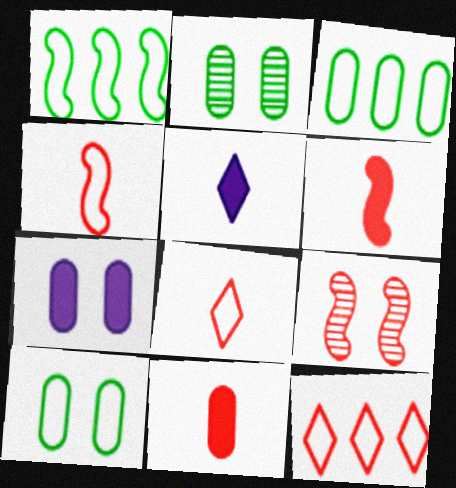[[3, 5, 9], 
[9, 11, 12]]